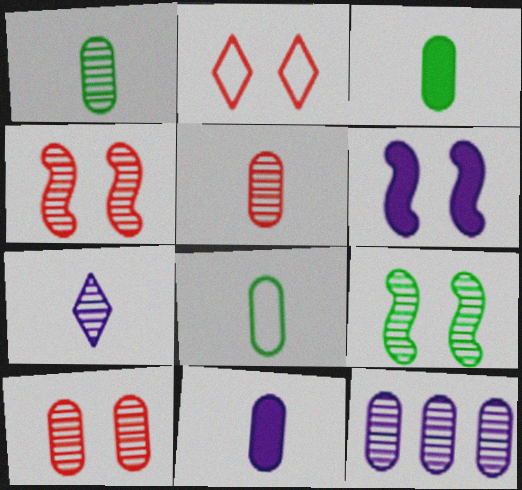[[1, 3, 8], 
[1, 10, 12], 
[5, 8, 11]]